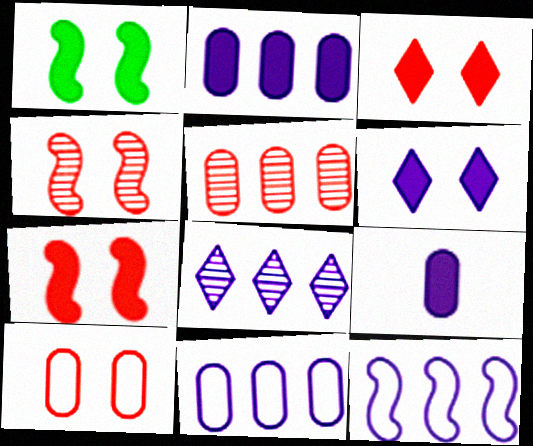[[2, 8, 12], 
[3, 4, 10]]